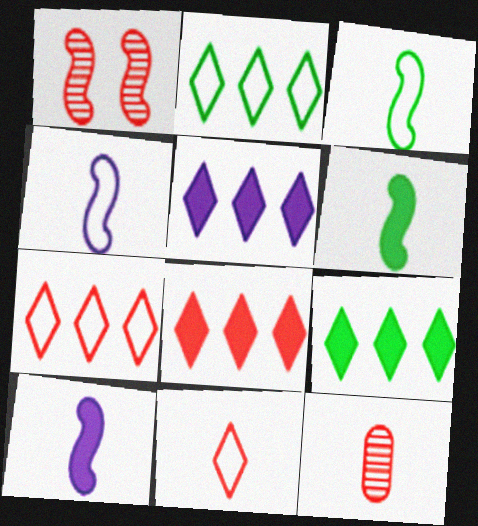[[5, 8, 9]]